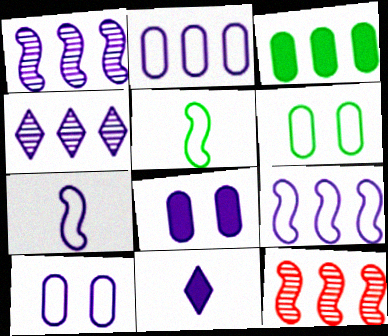[[1, 10, 11], 
[4, 7, 8], 
[6, 11, 12]]